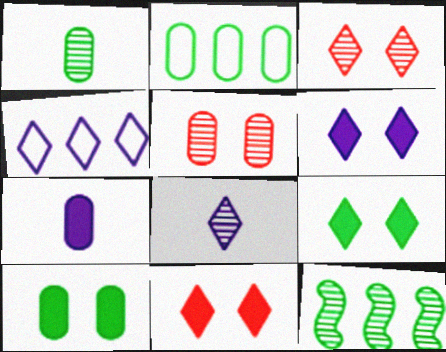[[1, 2, 10], 
[2, 5, 7], 
[4, 6, 8], 
[5, 8, 12], 
[6, 9, 11]]